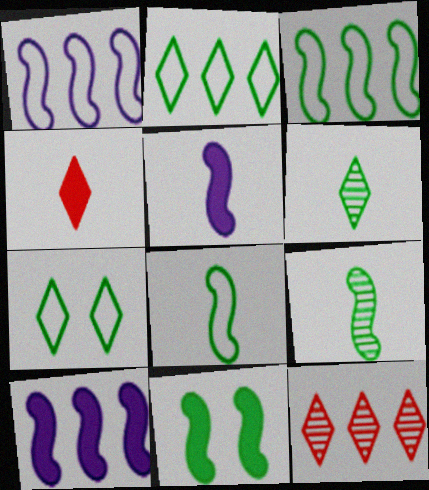[[3, 9, 11]]